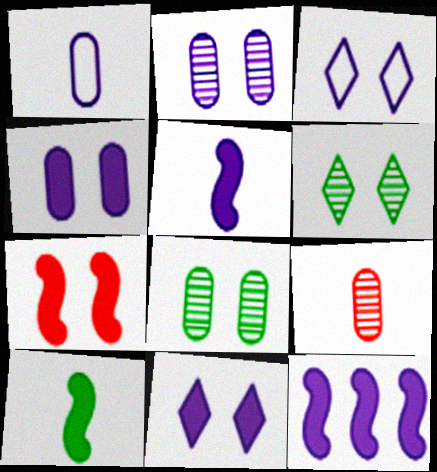[[3, 7, 8], 
[7, 10, 12]]